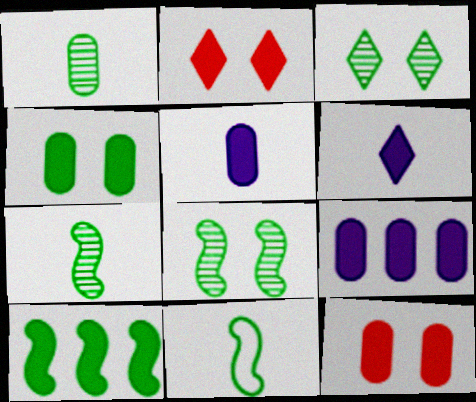[[2, 5, 10], 
[6, 10, 12], 
[8, 10, 11]]